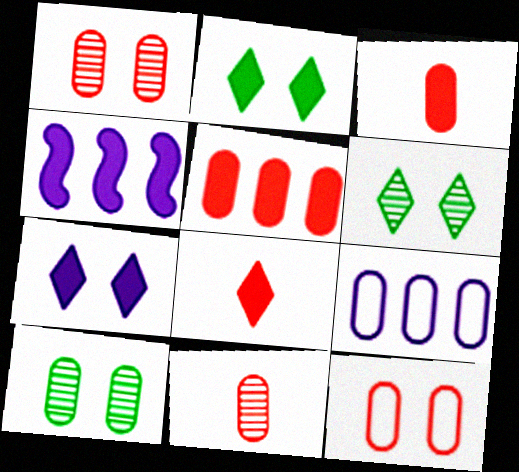[[2, 3, 4], 
[3, 9, 10], 
[5, 11, 12]]